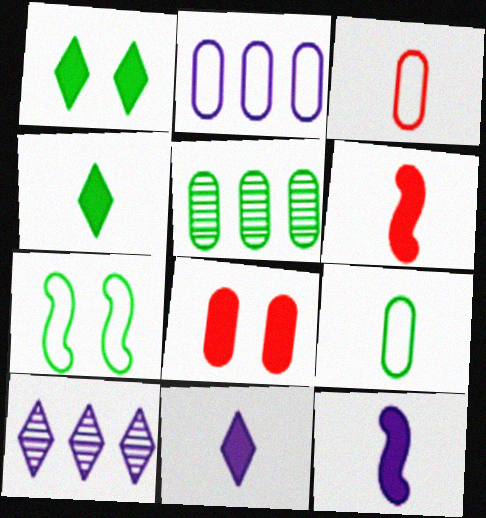[[4, 5, 7]]